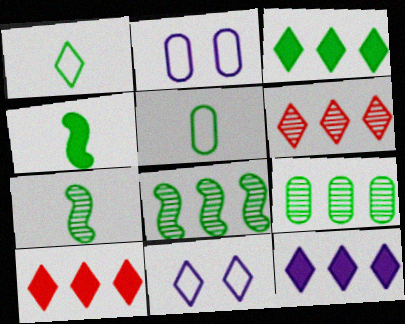[[2, 4, 6], 
[2, 7, 10], 
[3, 10, 12]]